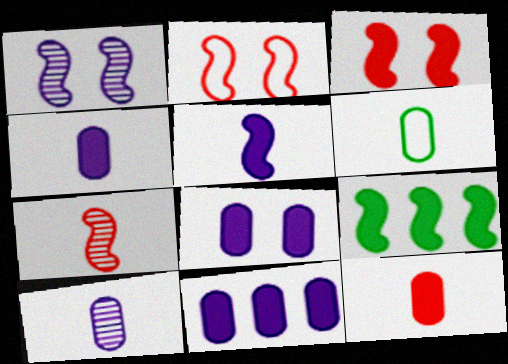[[3, 5, 9], 
[4, 8, 11], 
[6, 10, 12]]